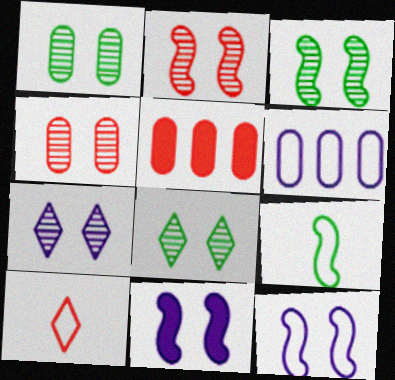[[1, 2, 7], 
[1, 3, 8], 
[2, 5, 10], 
[3, 4, 7], 
[5, 7, 9]]